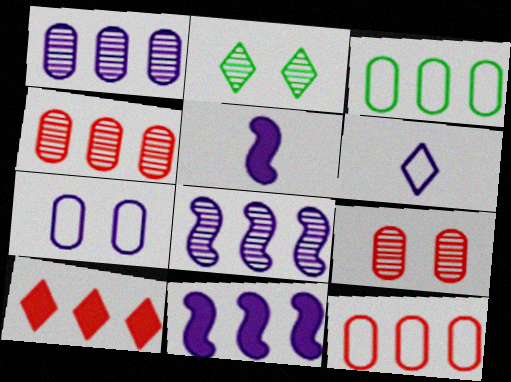[[2, 5, 12], 
[2, 6, 10], 
[3, 8, 10]]